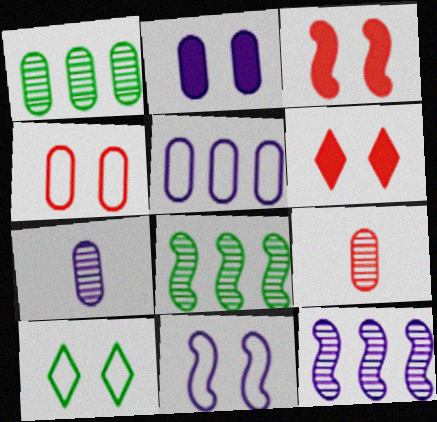[[2, 5, 7], 
[4, 10, 11]]